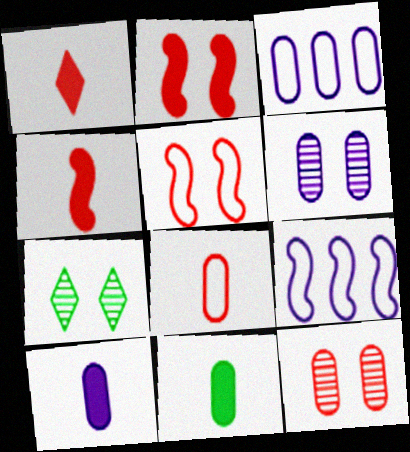[[3, 4, 7], 
[3, 6, 10], 
[3, 11, 12]]